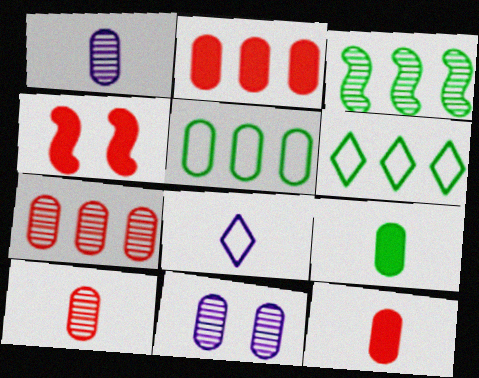[[1, 4, 6], 
[5, 11, 12]]